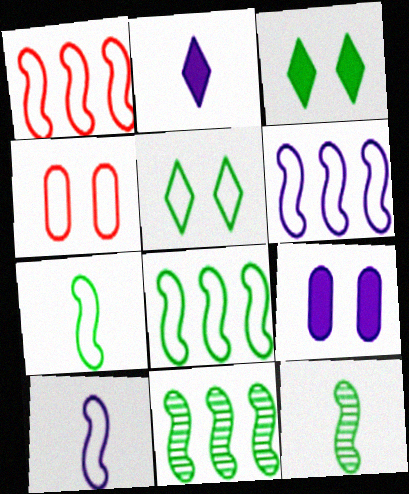[[1, 6, 8], 
[2, 4, 11]]